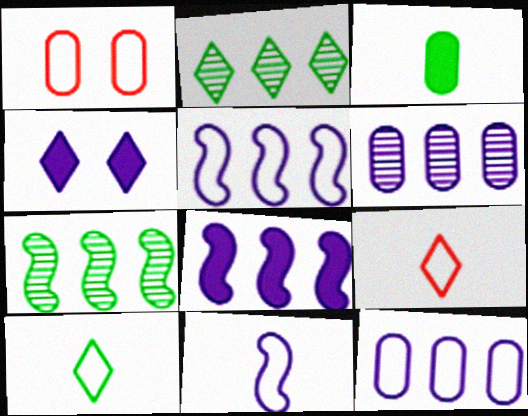[[1, 3, 6], 
[1, 5, 10], 
[2, 4, 9], 
[4, 6, 11]]